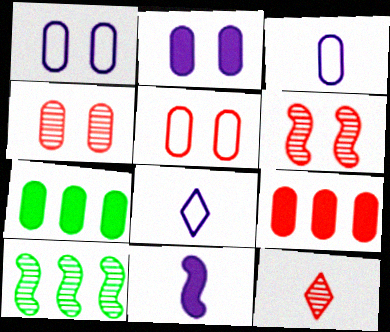[[3, 4, 7], 
[6, 7, 8]]